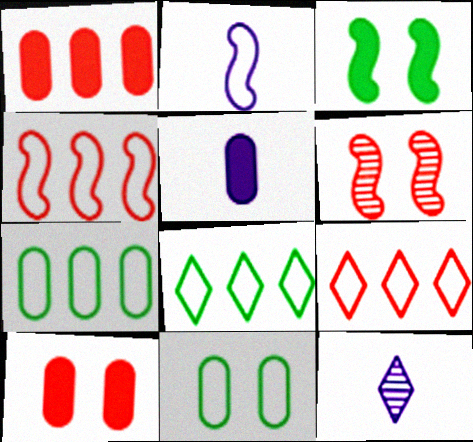[[2, 5, 12], 
[2, 9, 11], 
[5, 6, 8]]